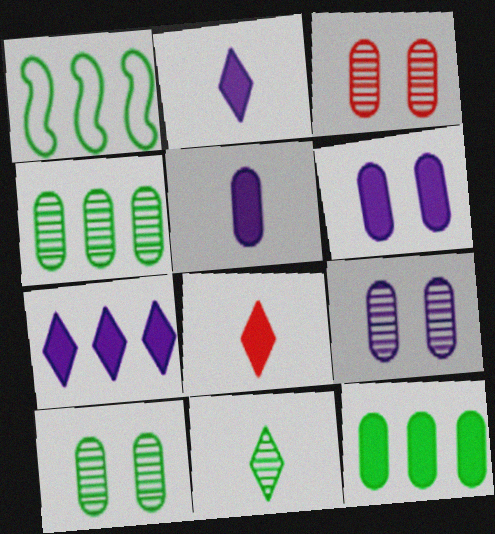[[1, 2, 3], 
[1, 8, 9], 
[3, 9, 10]]